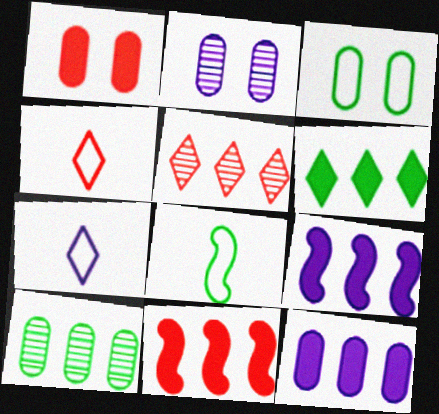[[1, 2, 3], 
[2, 7, 9], 
[6, 11, 12]]